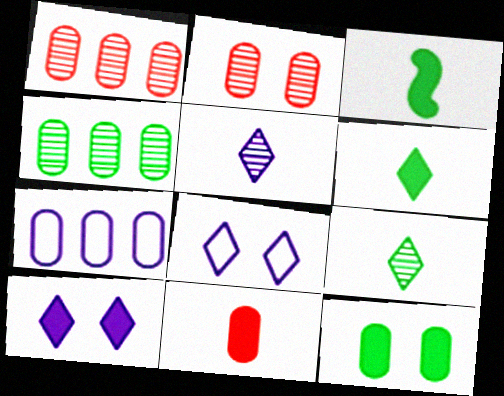[[1, 3, 8]]